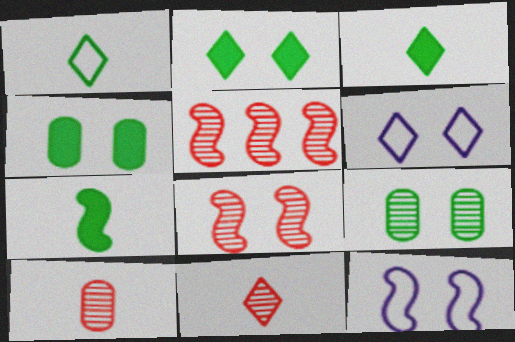[[4, 6, 8], 
[5, 7, 12]]